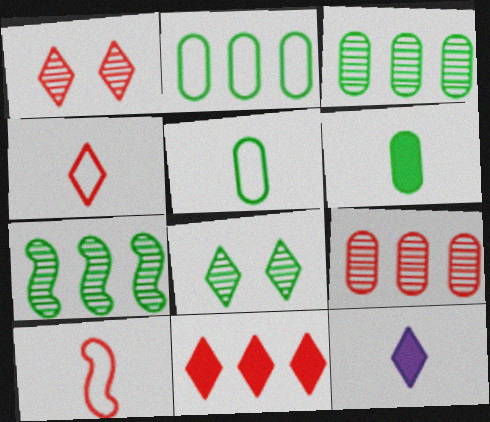[[1, 4, 11]]